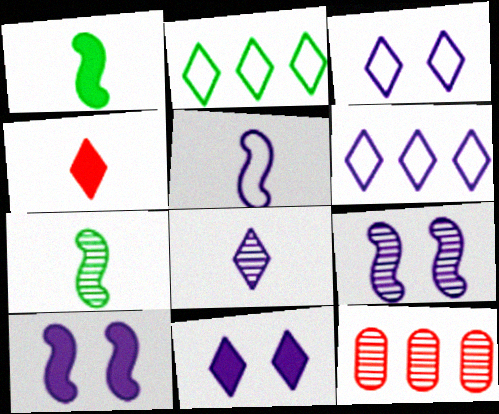[[1, 3, 12], 
[6, 8, 11]]